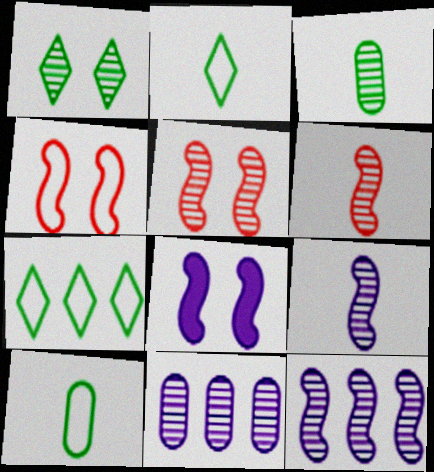[[1, 6, 11]]